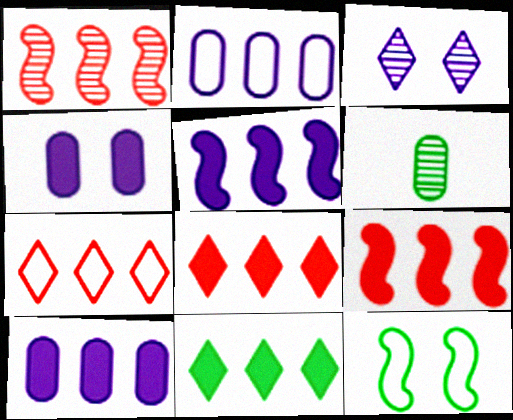[[1, 2, 11], 
[1, 3, 6], 
[6, 11, 12], 
[9, 10, 11]]